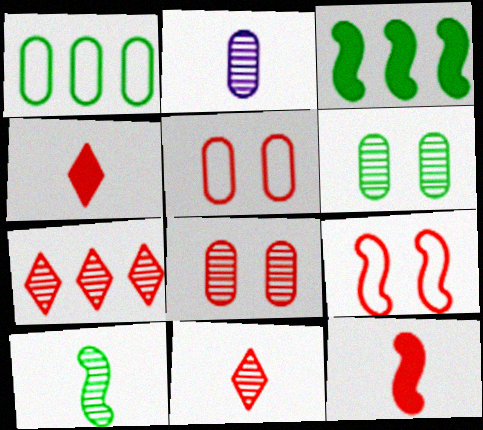[[2, 10, 11], 
[5, 7, 12]]